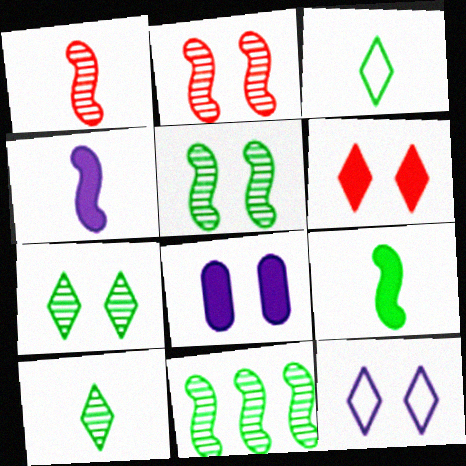[[6, 7, 12]]